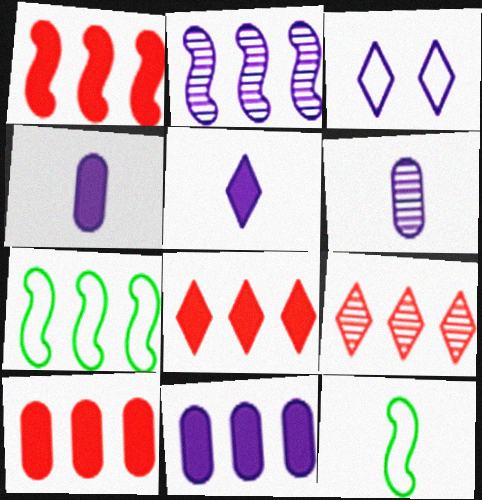[[1, 2, 7], 
[1, 8, 10], 
[2, 3, 4], 
[7, 9, 11]]